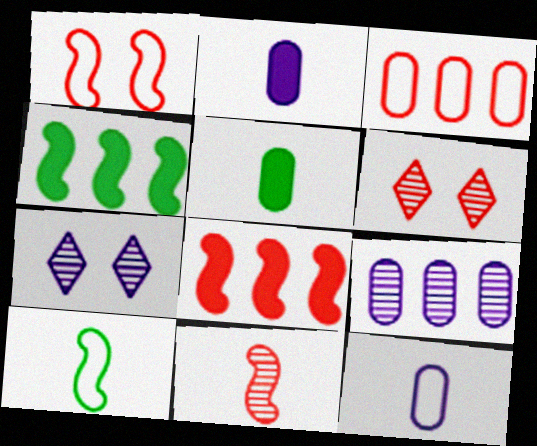[[1, 8, 11], 
[4, 6, 12]]